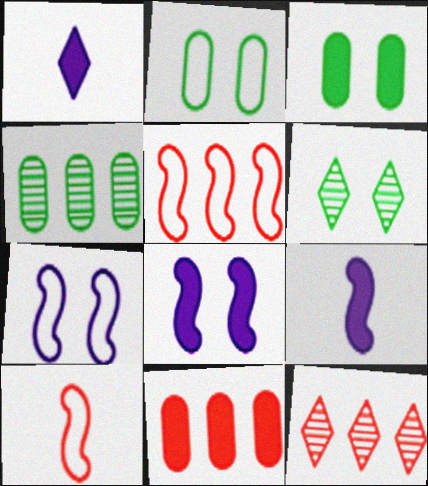[[2, 9, 12], 
[5, 11, 12]]